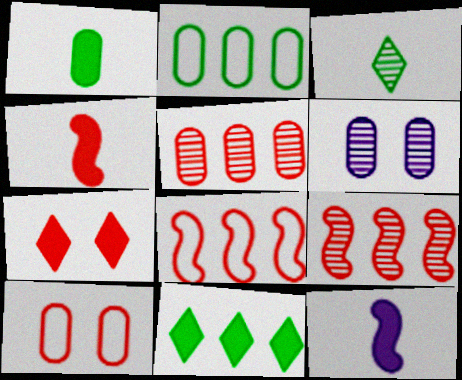[[3, 6, 9]]